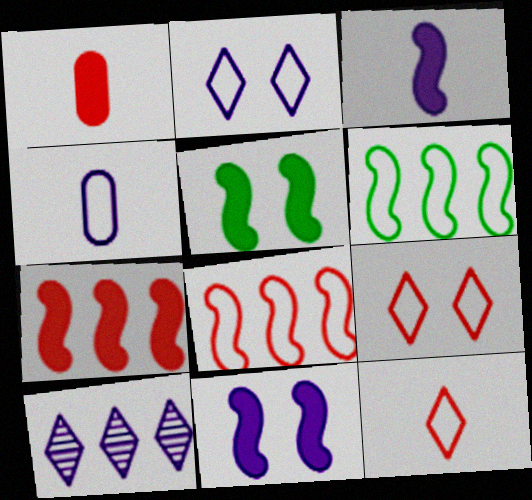[[3, 5, 7], 
[4, 6, 9], 
[4, 10, 11]]